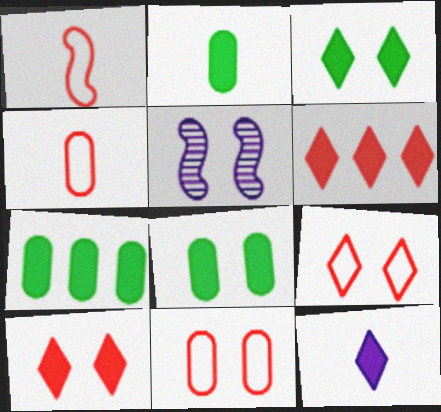[[2, 7, 8], 
[3, 5, 11], 
[3, 6, 12], 
[5, 8, 9]]